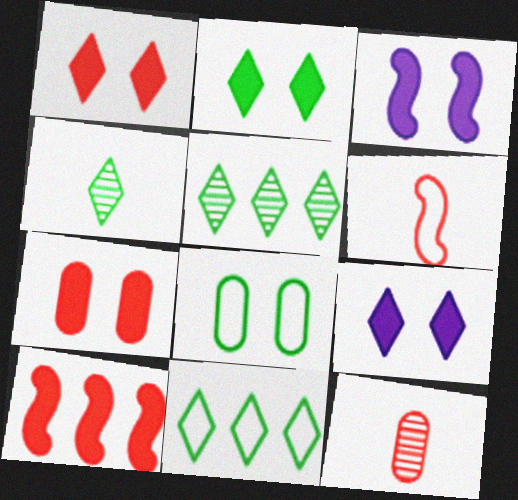[[1, 2, 9], 
[2, 3, 7], 
[2, 4, 11], 
[3, 11, 12]]